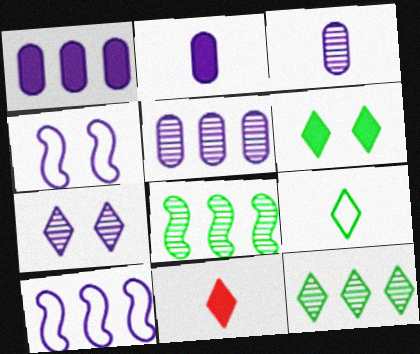[[2, 7, 10], 
[6, 9, 12]]